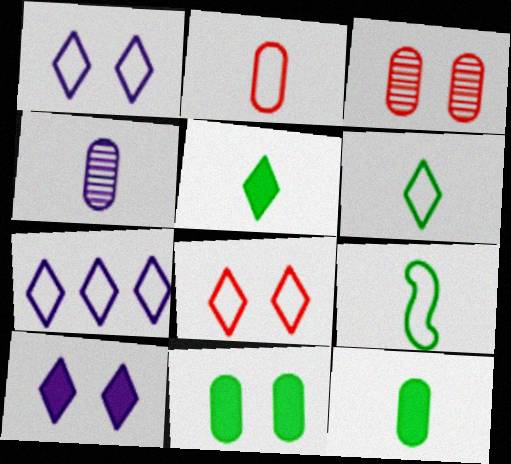[[2, 4, 12], 
[6, 7, 8]]